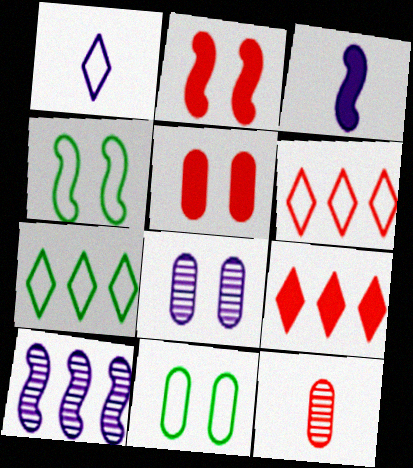[[2, 6, 12], 
[5, 8, 11]]